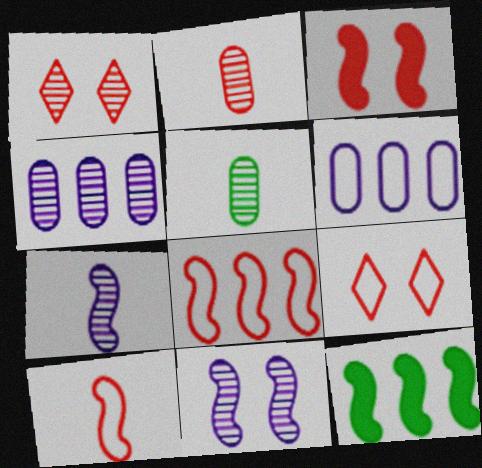[[10, 11, 12]]